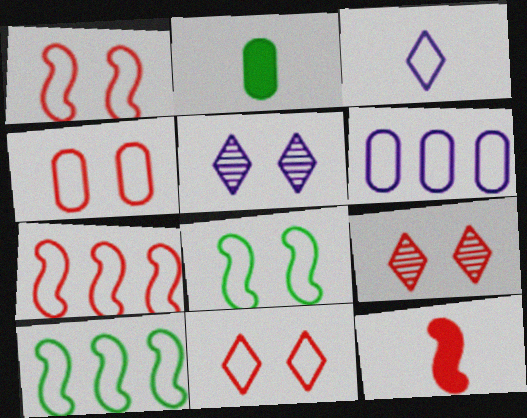[[1, 4, 11], 
[2, 5, 7], 
[3, 4, 10]]